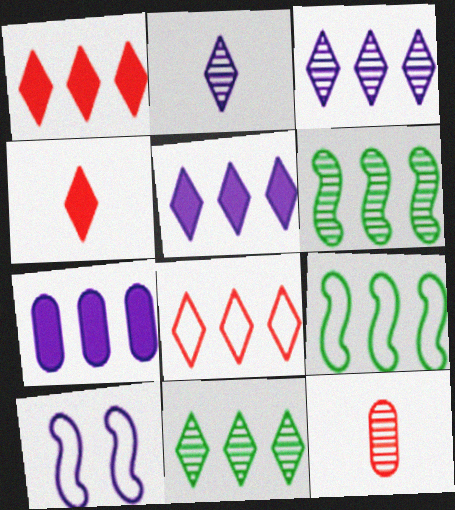[[2, 7, 10], 
[5, 8, 11], 
[6, 7, 8]]